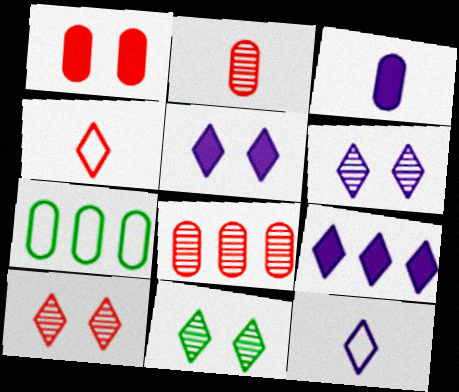[[4, 9, 11], 
[6, 9, 12], 
[6, 10, 11]]